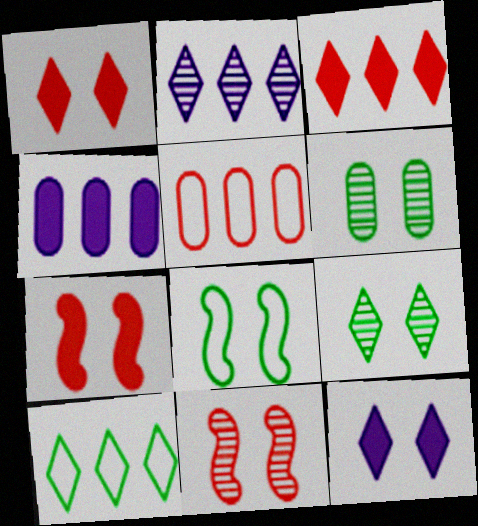[[2, 3, 10]]